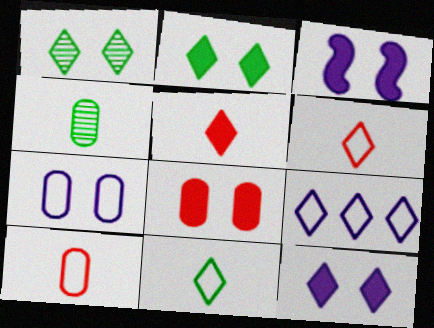[[1, 5, 9], 
[2, 3, 8]]